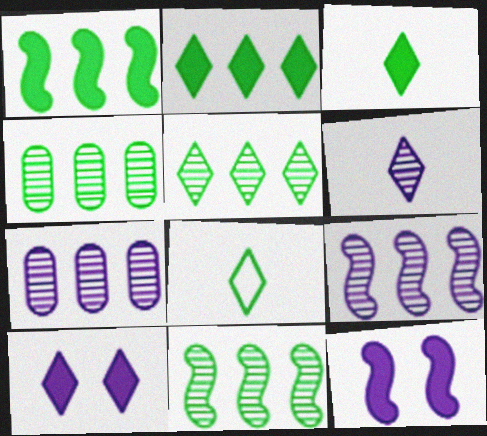[[4, 5, 11]]